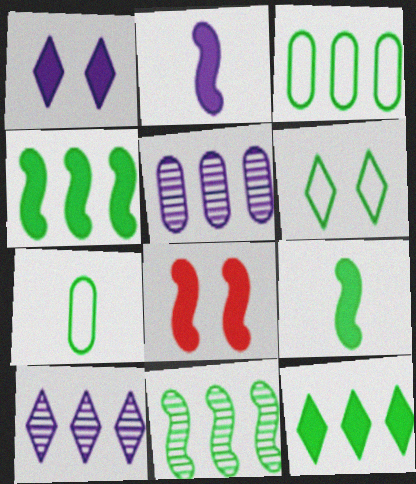[[2, 4, 8], 
[3, 11, 12], 
[7, 8, 10]]